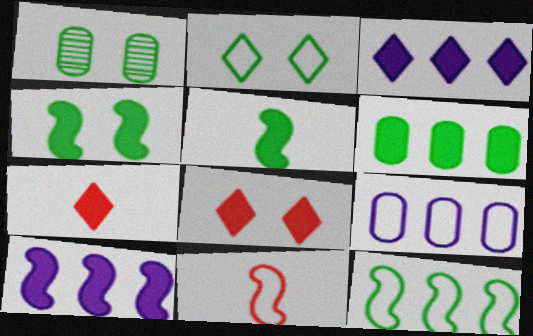[[1, 2, 4], 
[1, 3, 11], 
[2, 9, 11]]